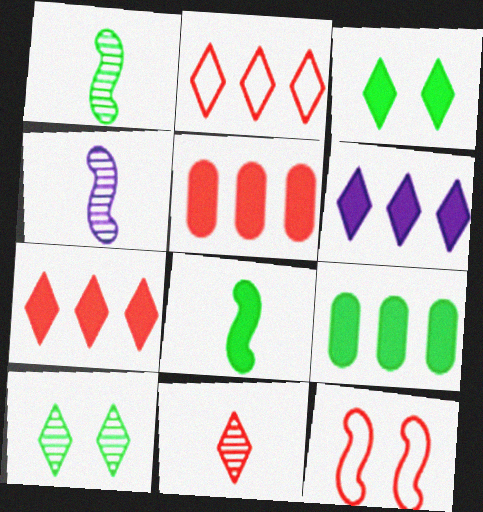[[3, 8, 9], 
[5, 11, 12]]